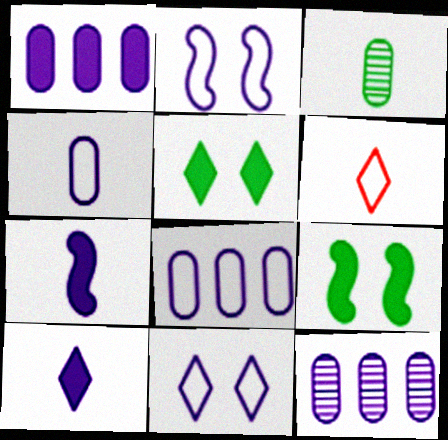[[1, 8, 12], 
[2, 10, 12], 
[3, 6, 7], 
[6, 9, 12], 
[7, 11, 12]]